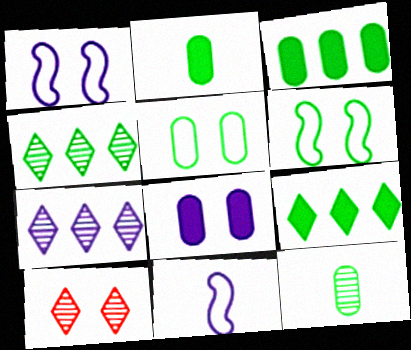[[2, 4, 6], 
[3, 5, 12], 
[3, 10, 11], 
[6, 8, 10], 
[6, 9, 12], 
[7, 8, 11]]